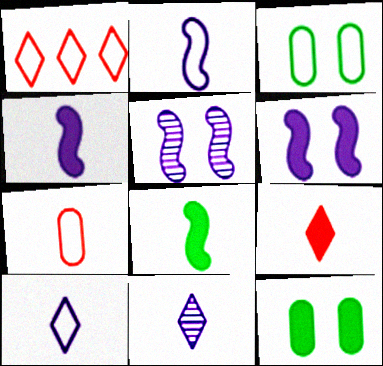[[1, 2, 3], 
[7, 8, 11]]